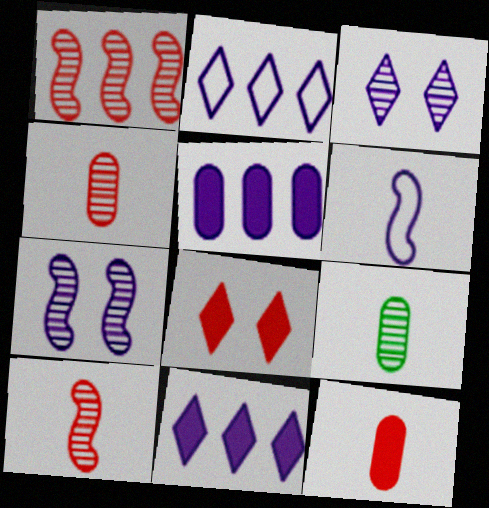[[1, 3, 9], 
[3, 5, 6]]